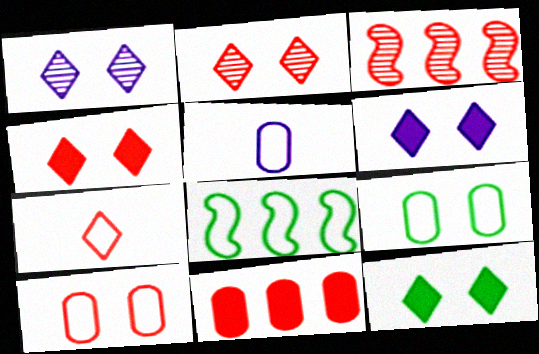[[3, 5, 12], 
[4, 6, 12]]